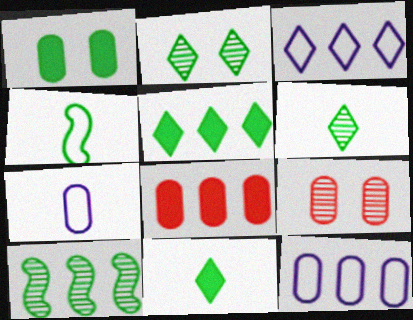[[3, 8, 10]]